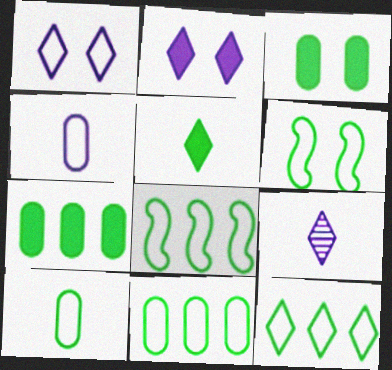[[6, 10, 12], 
[8, 11, 12]]